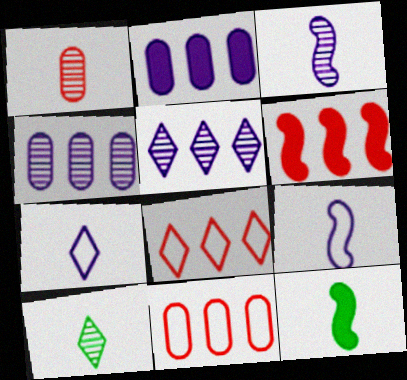[[1, 3, 10], 
[1, 7, 12]]